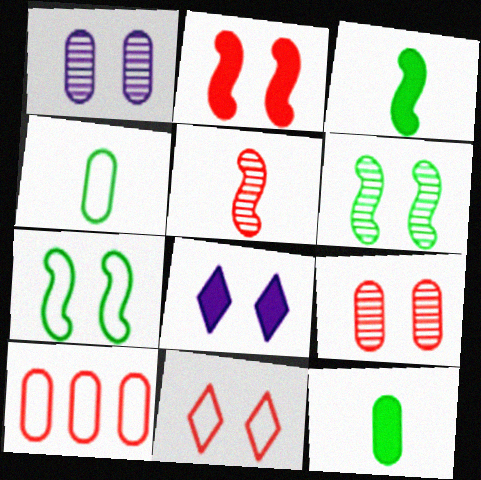[[1, 10, 12], 
[2, 9, 11], 
[7, 8, 9]]